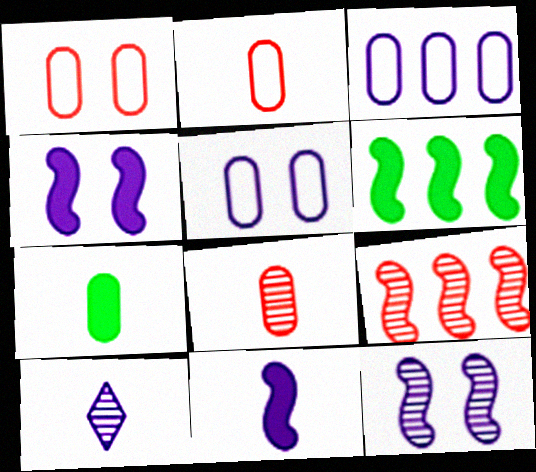[[1, 6, 10], 
[3, 4, 10]]